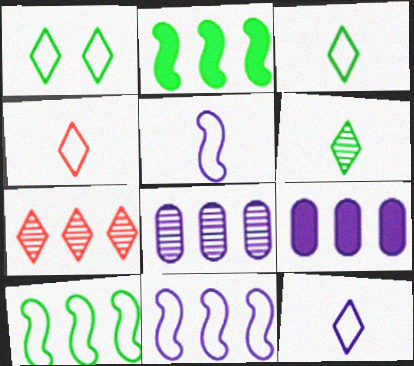[[3, 4, 12], 
[7, 9, 10]]